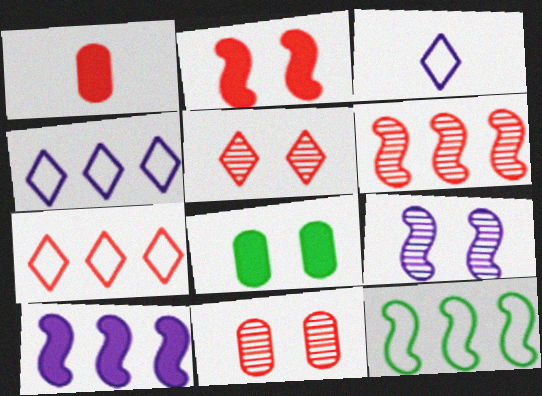[[3, 6, 8], 
[6, 10, 12]]